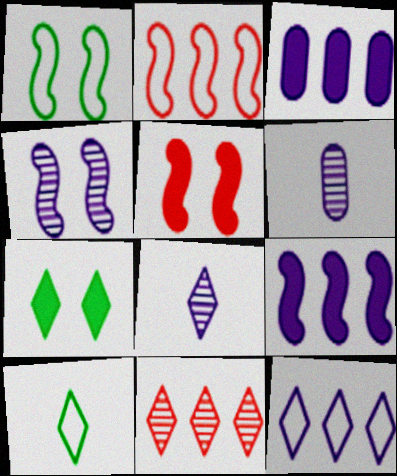[[1, 4, 5], 
[2, 6, 7]]